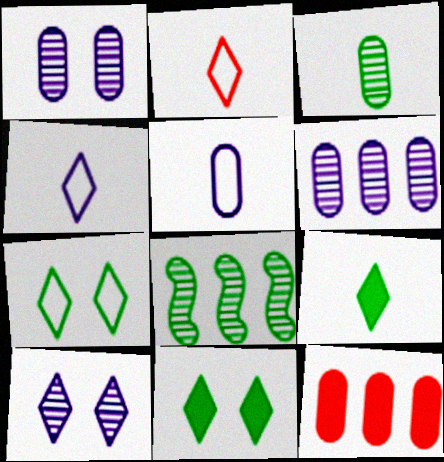[]